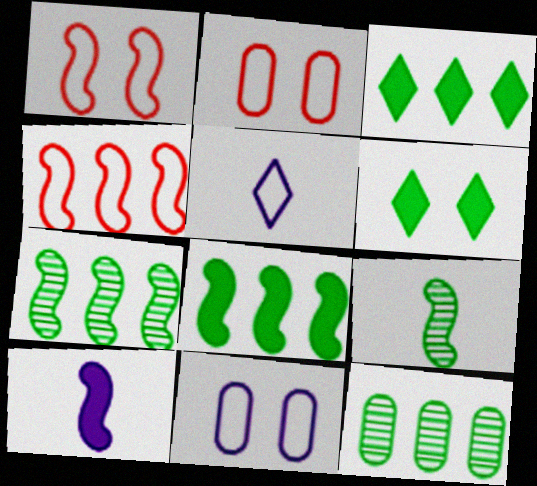[[1, 7, 10]]